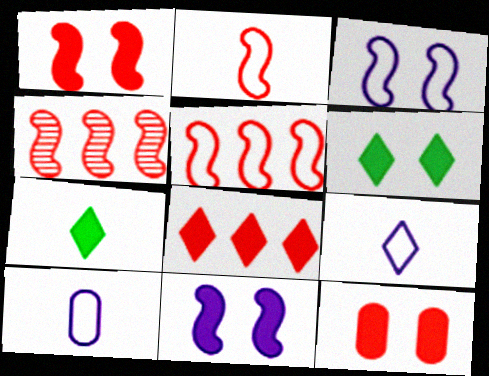[[1, 2, 4], 
[4, 6, 10], 
[6, 11, 12]]